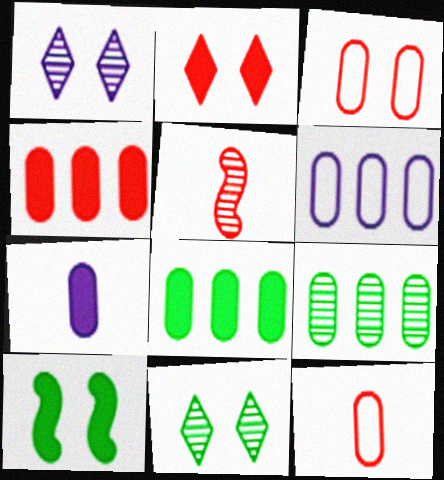[[1, 3, 10], 
[1, 5, 9], 
[3, 7, 9], 
[4, 6, 9]]